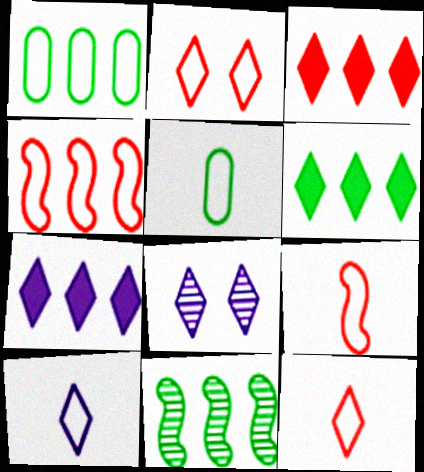[[1, 6, 11], 
[3, 6, 7], 
[5, 9, 10], 
[6, 8, 12], 
[7, 8, 10]]